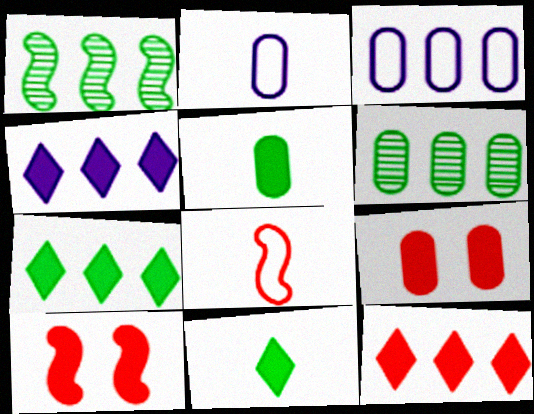[[1, 3, 12], 
[2, 6, 9], 
[4, 5, 10], 
[4, 7, 12]]